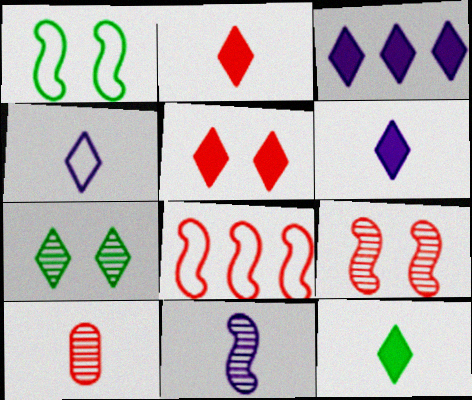[[1, 3, 10], 
[2, 6, 12], 
[3, 5, 12], 
[5, 8, 10]]